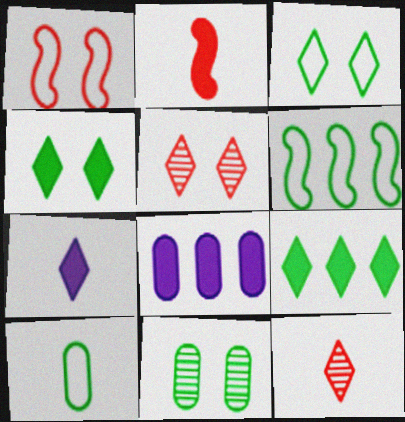[[2, 4, 8], 
[3, 6, 10]]